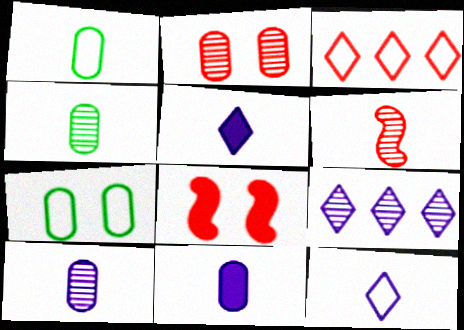[[1, 5, 6], 
[1, 8, 9]]